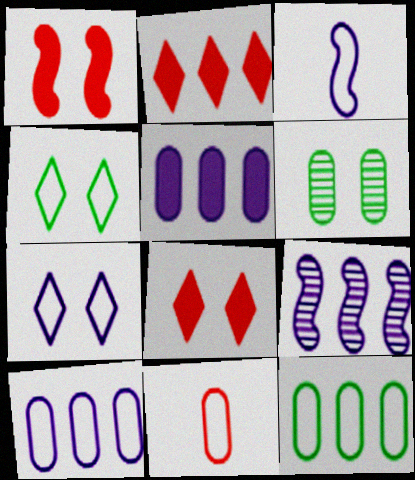[[1, 6, 7], 
[2, 3, 6], 
[2, 9, 12], 
[3, 7, 10], 
[5, 6, 11]]